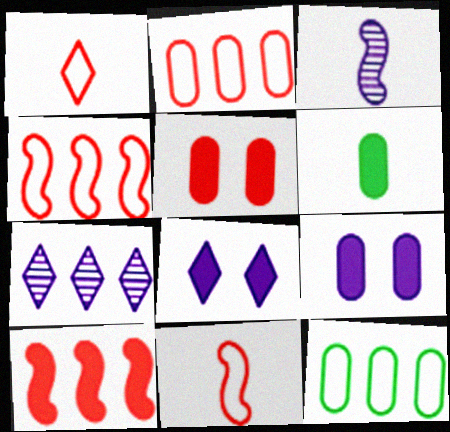[[1, 3, 6], 
[6, 8, 10], 
[7, 10, 12]]